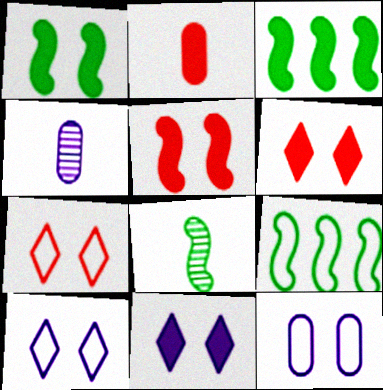[[1, 8, 9], 
[2, 3, 11], 
[3, 4, 7], 
[4, 6, 9]]